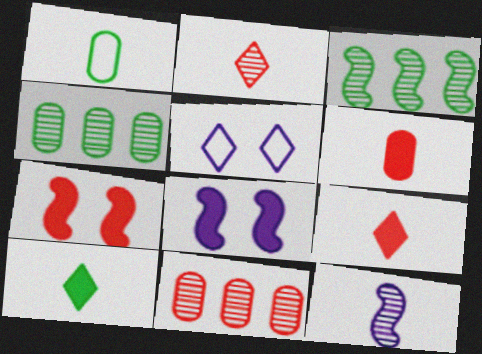[[1, 9, 12], 
[3, 5, 6]]